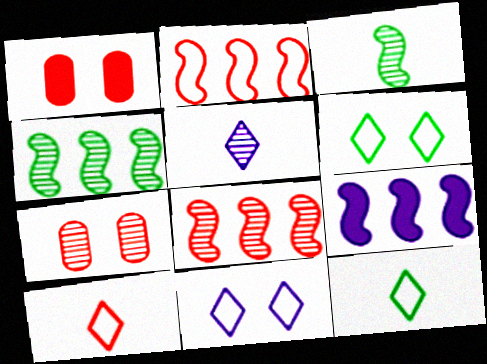[[1, 8, 10], 
[2, 4, 9], 
[4, 5, 7], 
[7, 9, 12]]